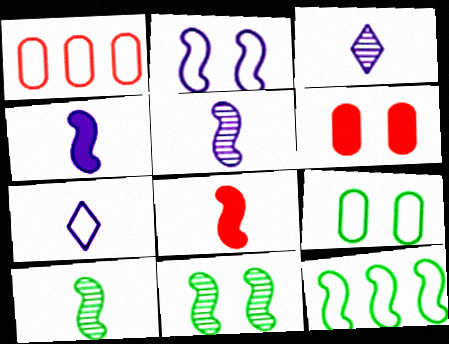[[3, 6, 12]]